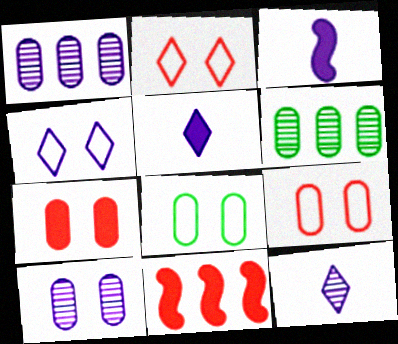[[1, 3, 4], 
[2, 3, 6], 
[7, 8, 10], 
[8, 11, 12]]